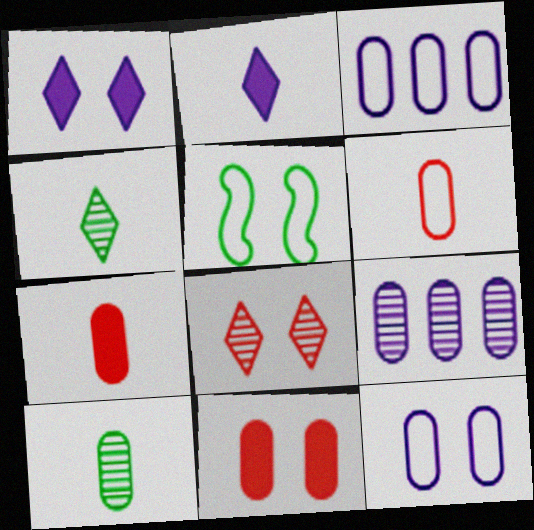[[3, 10, 11]]